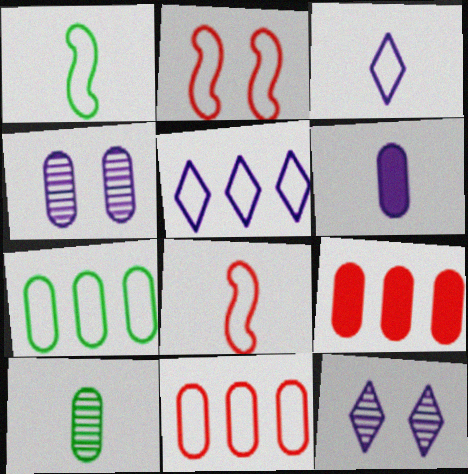[[1, 9, 12], 
[2, 3, 7]]